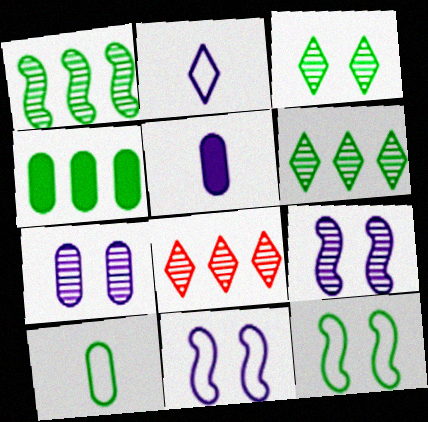[[5, 8, 12]]